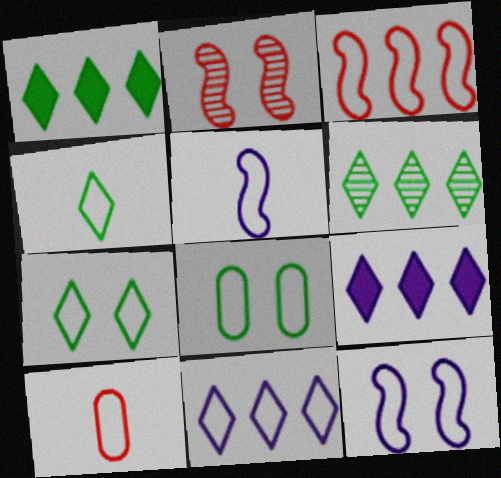[[4, 5, 10]]